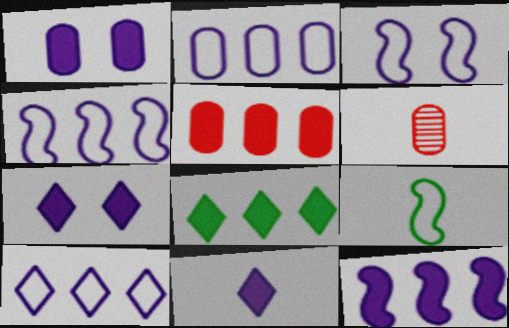[[1, 11, 12], 
[2, 4, 10], 
[3, 6, 8], 
[5, 8, 12], 
[6, 9, 11]]